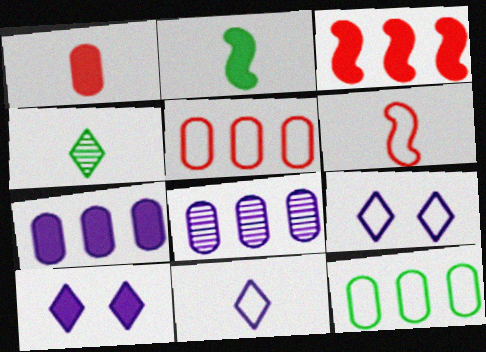[[6, 9, 12]]